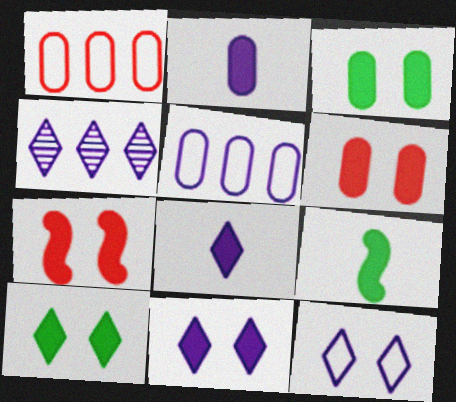[[3, 7, 11], 
[4, 8, 12]]